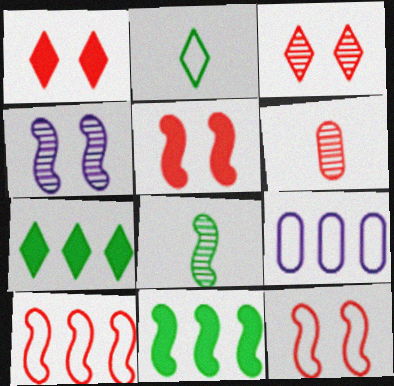[[1, 6, 10], 
[1, 8, 9], 
[2, 9, 12]]